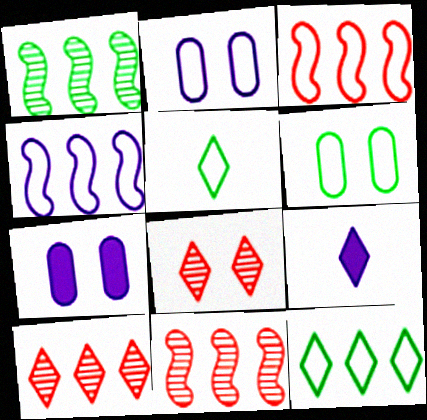[[2, 3, 5], 
[5, 7, 11], 
[6, 9, 11], 
[8, 9, 12]]